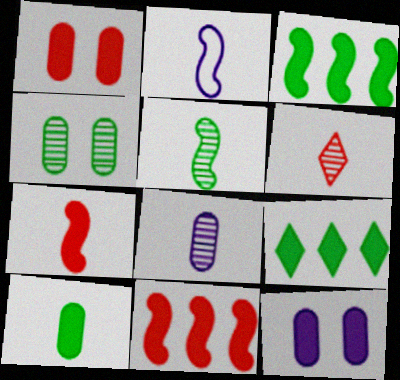[[2, 5, 7], 
[2, 6, 10], 
[5, 6, 8], 
[7, 9, 12]]